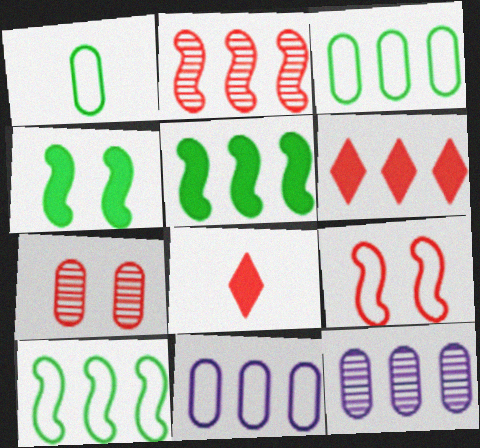[[6, 10, 12]]